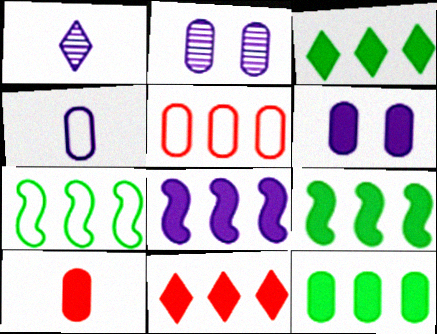[[3, 9, 12], 
[6, 10, 12], 
[8, 11, 12]]